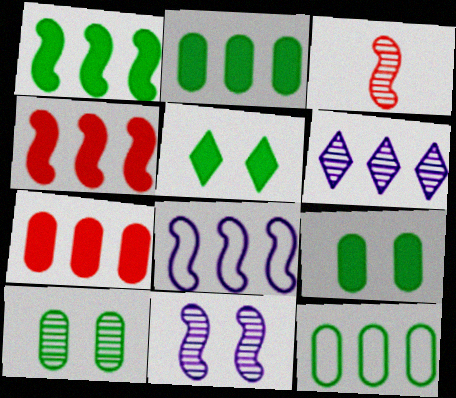[[3, 6, 10], 
[4, 6, 12]]